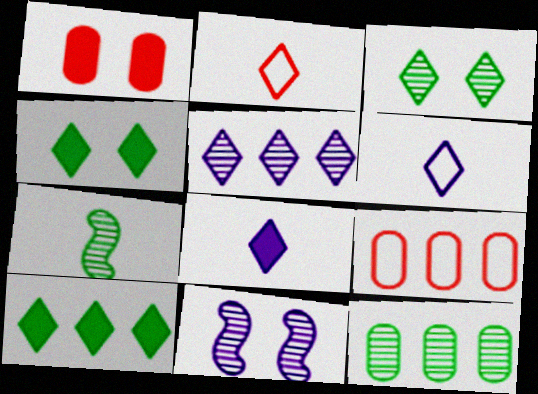[[2, 4, 5], 
[3, 7, 12]]